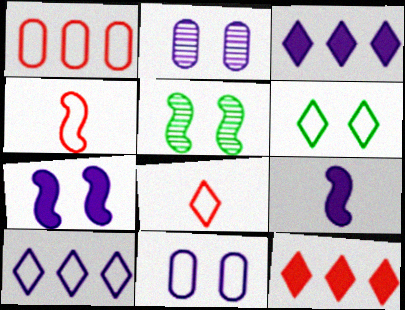[[2, 9, 10], 
[6, 8, 10]]